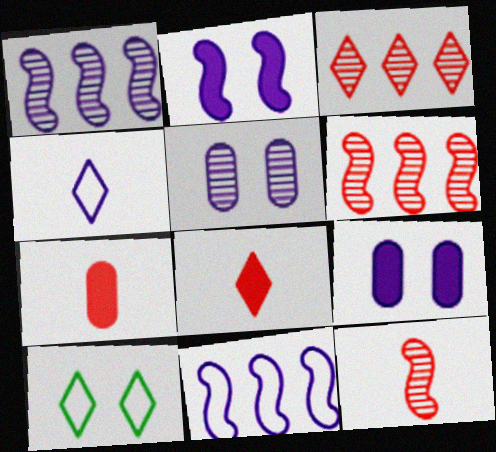[[1, 4, 9], 
[1, 7, 10]]